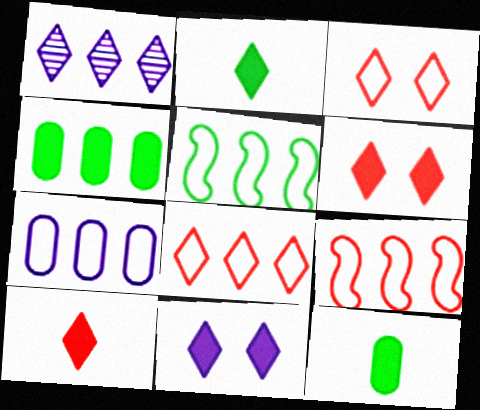[[1, 2, 3], 
[1, 4, 9], 
[5, 7, 8]]